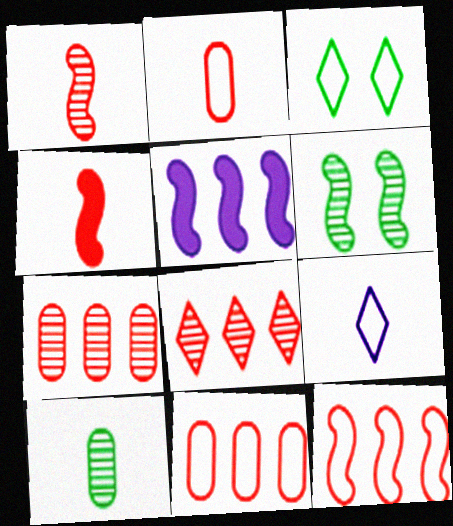[[4, 9, 10]]